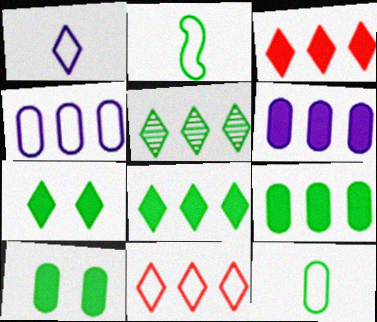[[2, 5, 10]]